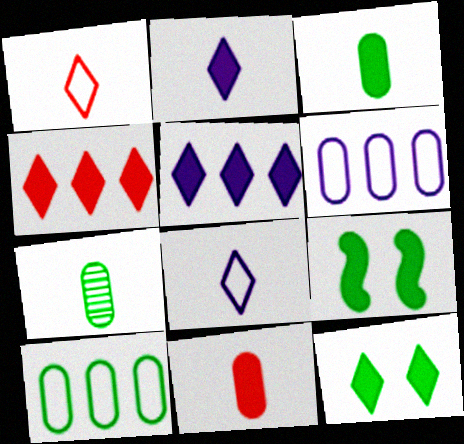[[2, 4, 12], 
[5, 9, 11]]